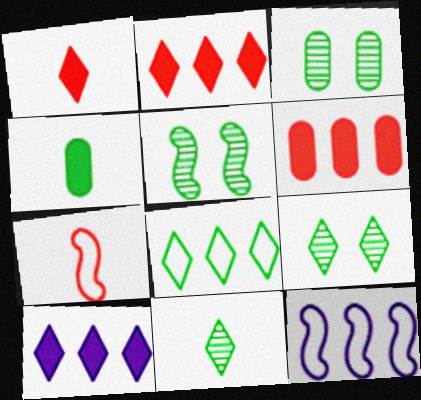[[1, 3, 12], 
[3, 5, 9], 
[3, 7, 10], 
[4, 5, 8]]